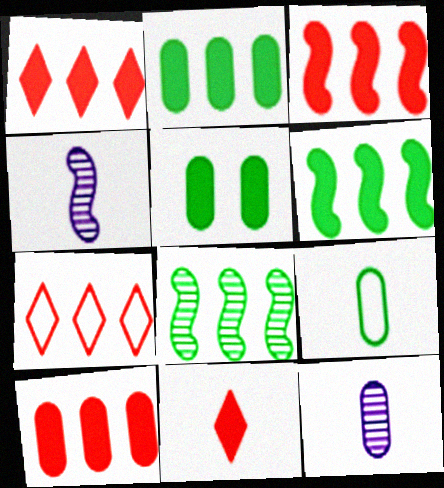[[1, 3, 10], 
[4, 5, 7], 
[4, 9, 11]]